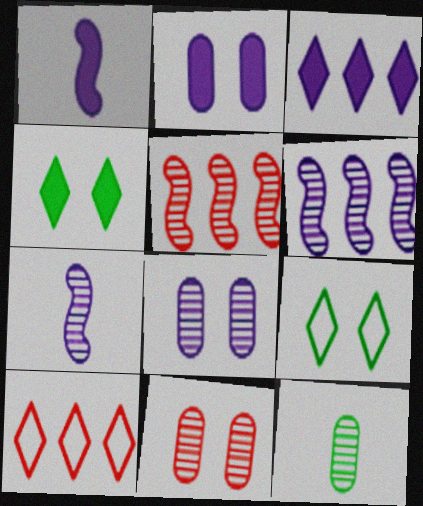[[1, 2, 3]]